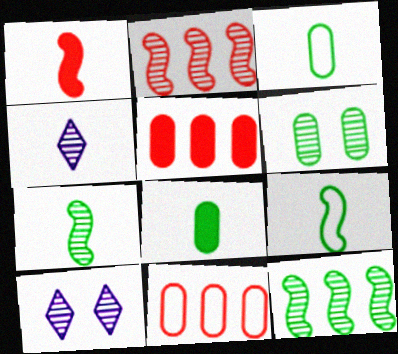[[1, 3, 4], 
[2, 4, 6], 
[5, 9, 10]]